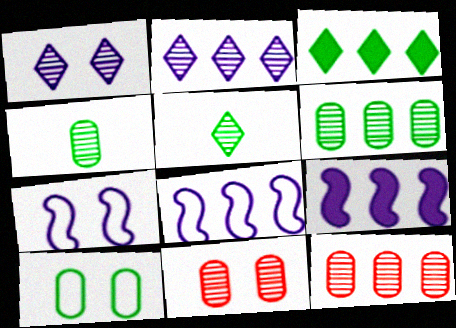[[3, 8, 12]]